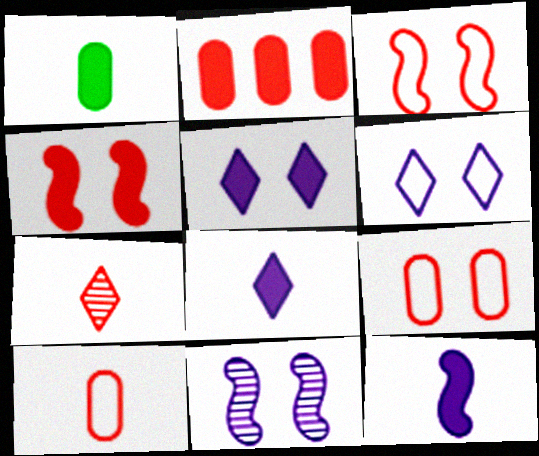[[2, 3, 7]]